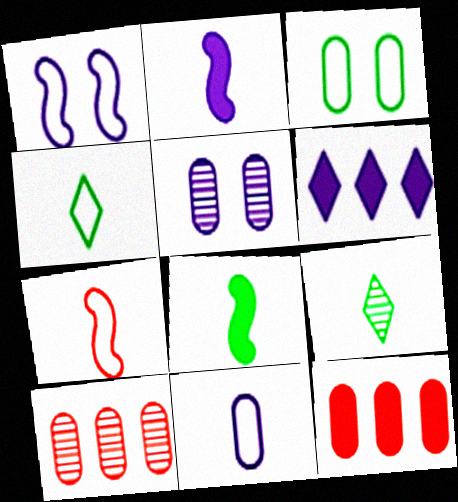[[1, 9, 12], 
[4, 7, 11]]